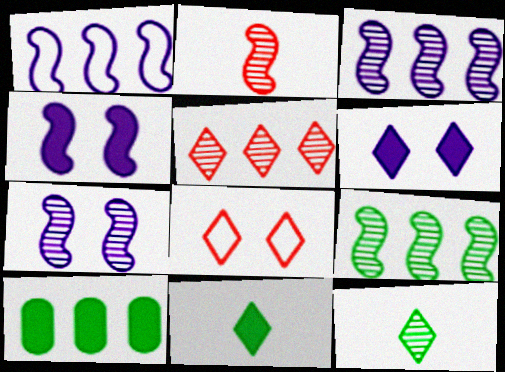[[1, 5, 10], 
[2, 7, 9]]